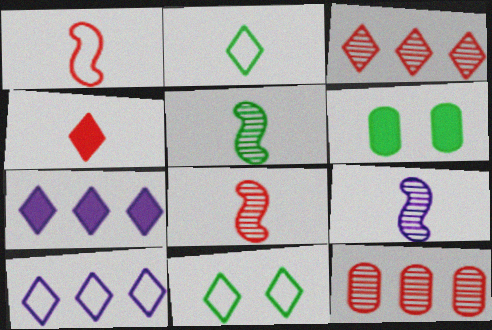[[5, 8, 9], 
[6, 8, 10]]